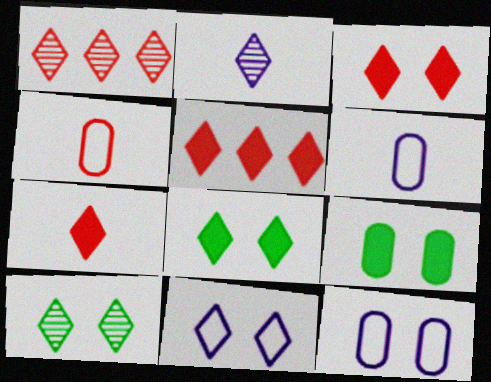[[1, 2, 10], 
[3, 5, 7], 
[3, 10, 11]]